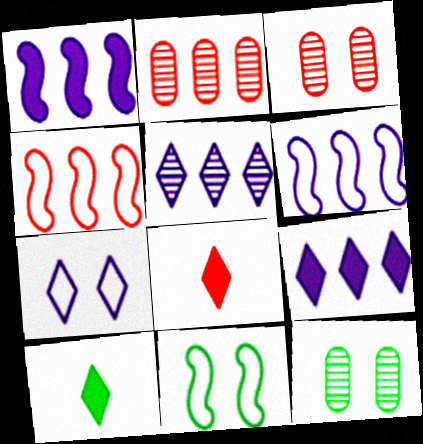[[3, 4, 8], 
[3, 6, 10], 
[6, 8, 12]]